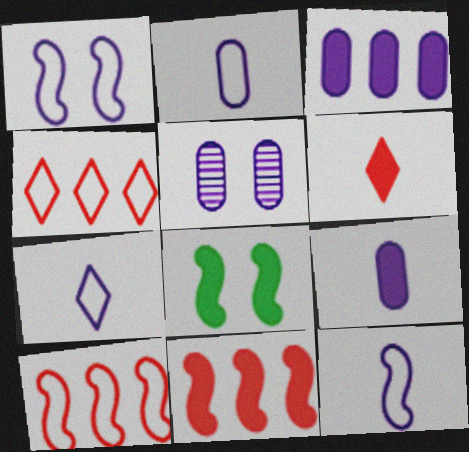[[2, 3, 5], 
[2, 7, 12], 
[3, 6, 8]]